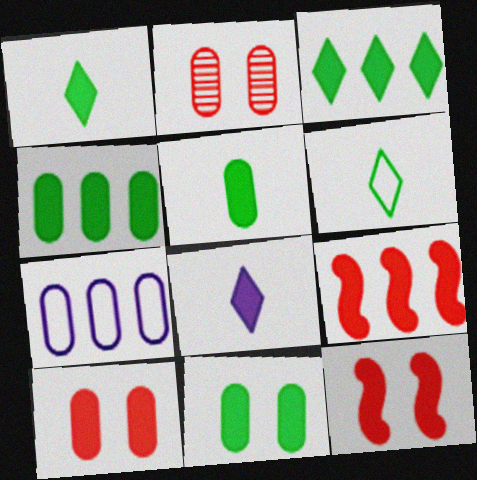[[2, 5, 7], 
[4, 5, 11], 
[4, 8, 12], 
[8, 9, 11]]